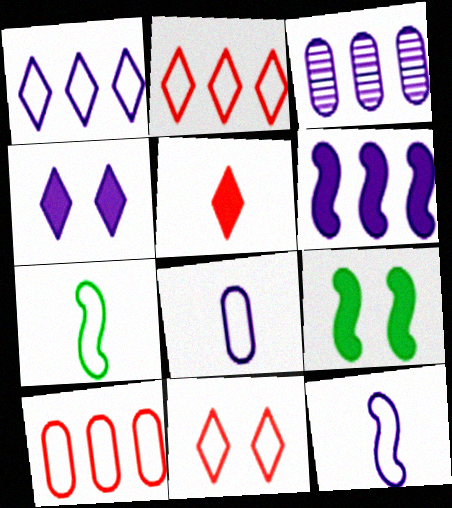[[1, 3, 6], 
[3, 4, 12]]